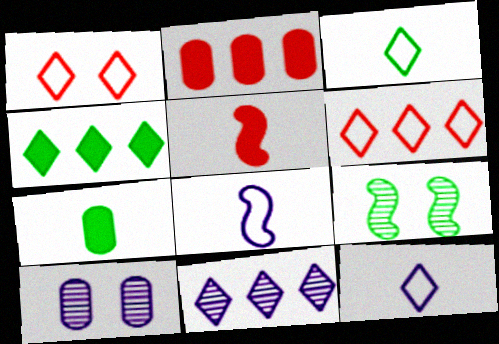[[2, 9, 12], 
[4, 6, 11]]